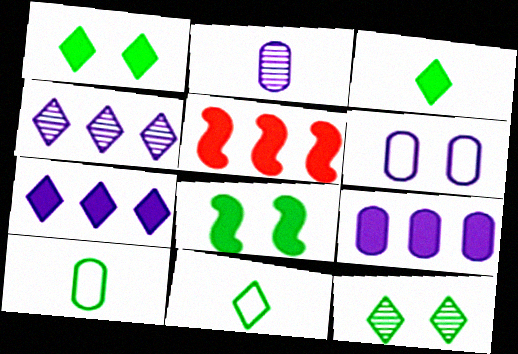[[2, 6, 9]]